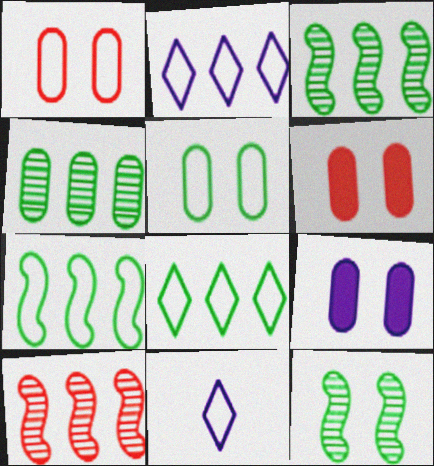[[1, 7, 11], 
[3, 6, 11]]